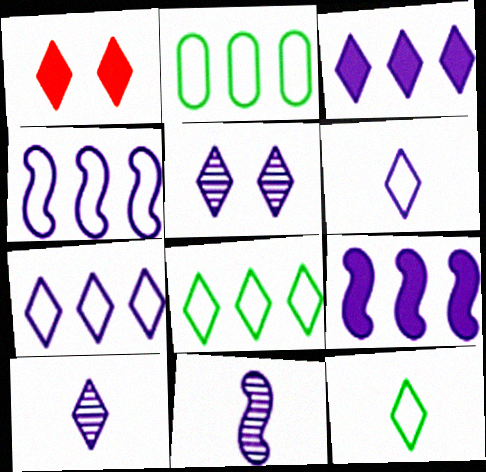[[1, 2, 11], 
[1, 8, 10], 
[3, 5, 6]]